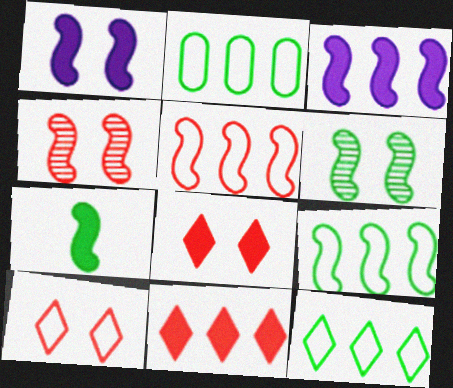[[2, 9, 12], 
[6, 7, 9]]